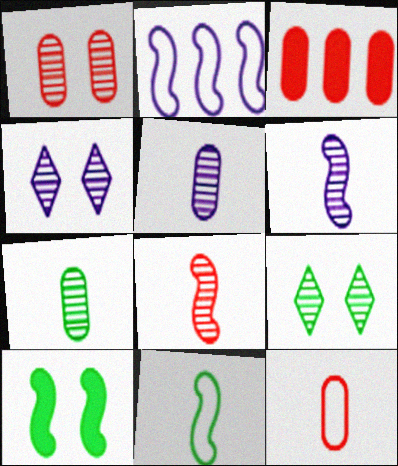[[1, 3, 12], 
[2, 8, 10], 
[3, 4, 11]]